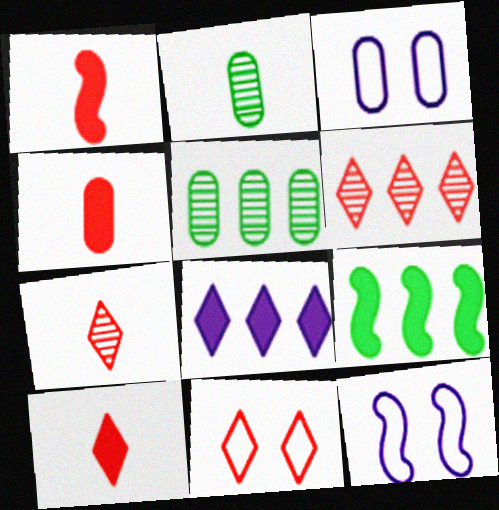[[1, 4, 10], 
[3, 4, 5], 
[3, 7, 9], 
[5, 10, 12], 
[6, 10, 11]]